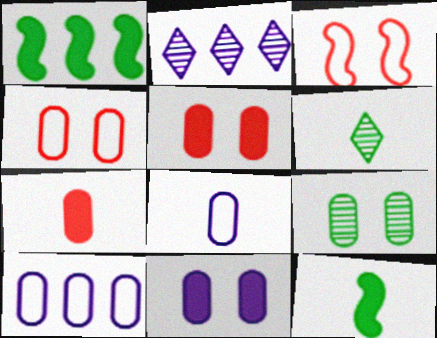[[2, 4, 12], 
[4, 9, 11], 
[7, 9, 10]]